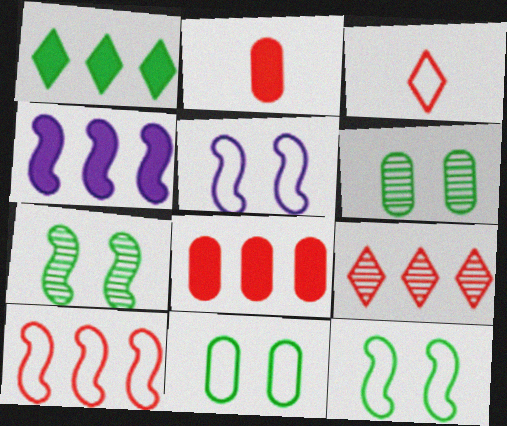[[1, 4, 8], 
[3, 4, 6], 
[8, 9, 10]]